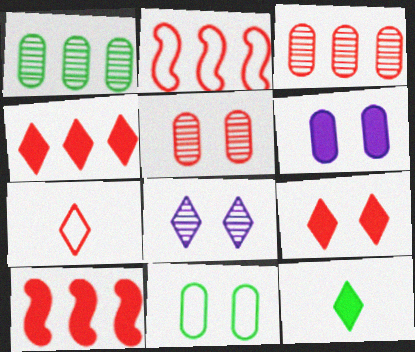[[2, 3, 4], 
[5, 6, 11], 
[5, 7, 10], 
[6, 10, 12]]